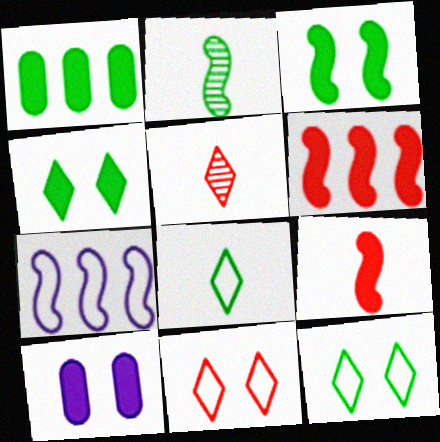[[1, 2, 12]]